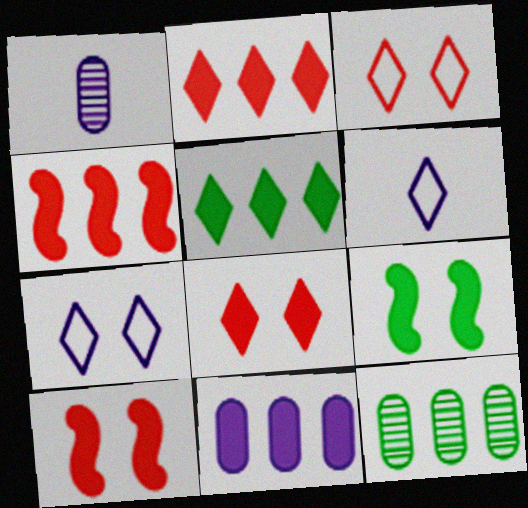[[4, 5, 11], 
[6, 10, 12]]